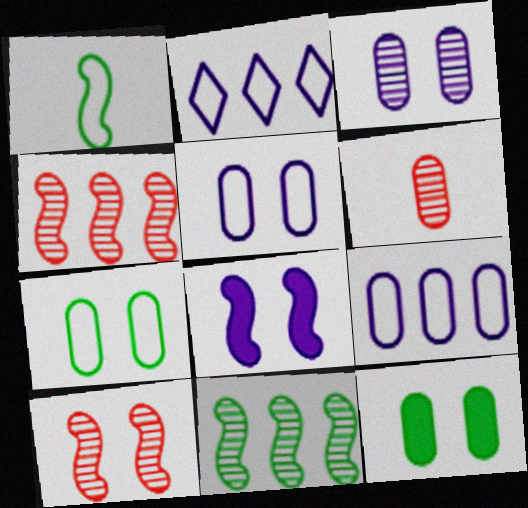[[1, 4, 8], 
[6, 9, 12]]